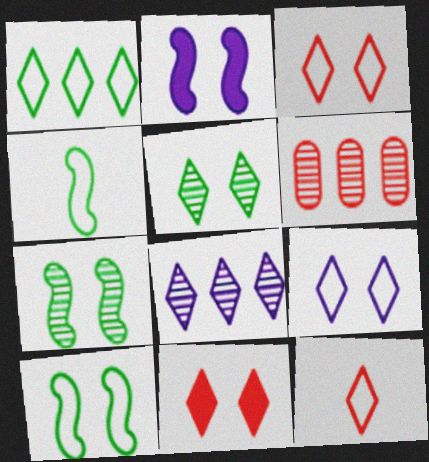[[1, 9, 12], 
[5, 9, 11]]